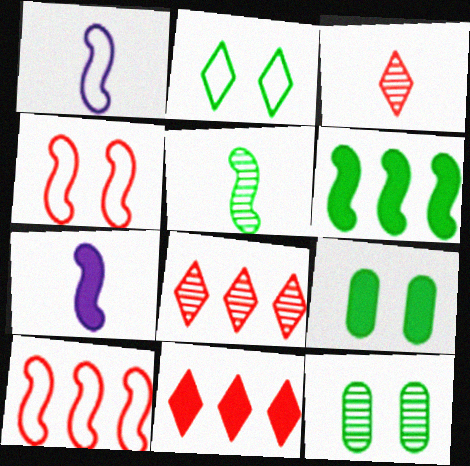[[1, 8, 9], 
[1, 11, 12], 
[7, 9, 11]]